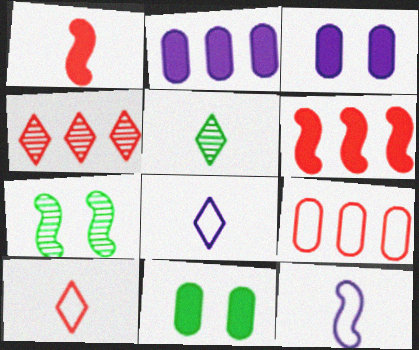[[2, 7, 10], 
[4, 6, 9], 
[4, 11, 12], 
[6, 7, 12]]